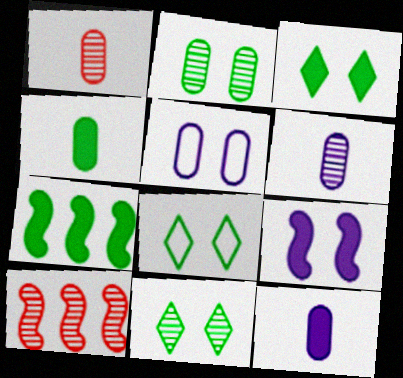[[3, 4, 7], 
[3, 8, 11], 
[6, 10, 11], 
[8, 10, 12]]